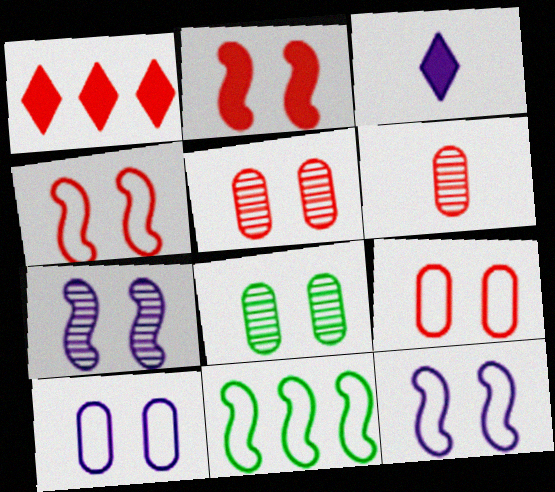[[1, 4, 6], 
[3, 5, 11]]